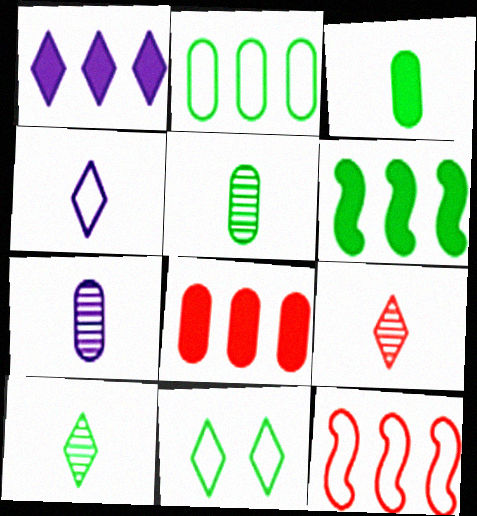[[1, 6, 8], 
[1, 9, 11], 
[5, 6, 11]]